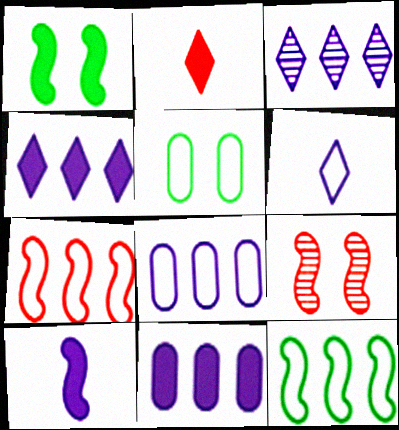[[1, 2, 11], 
[5, 6, 7], 
[9, 10, 12]]